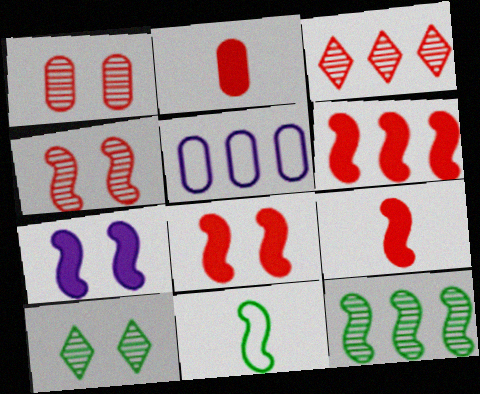[[5, 9, 10], 
[6, 8, 9]]